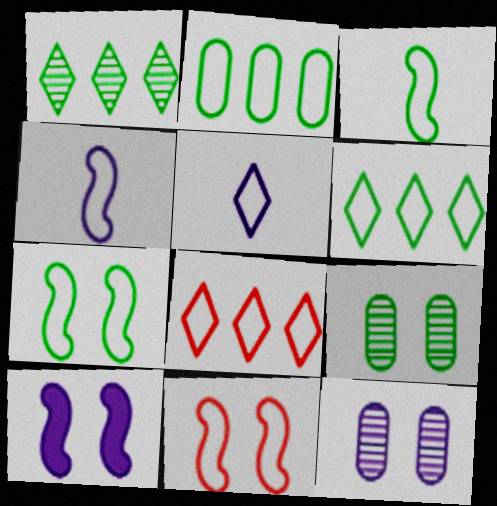[[2, 5, 11]]